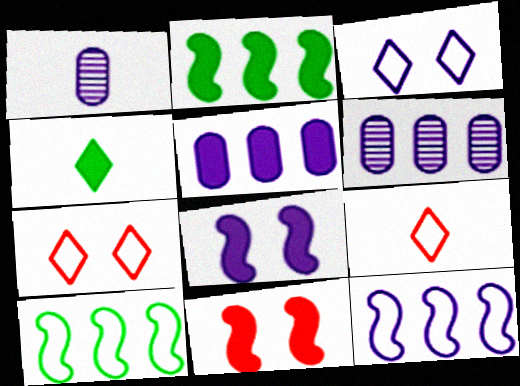[[1, 2, 7], 
[4, 5, 11]]